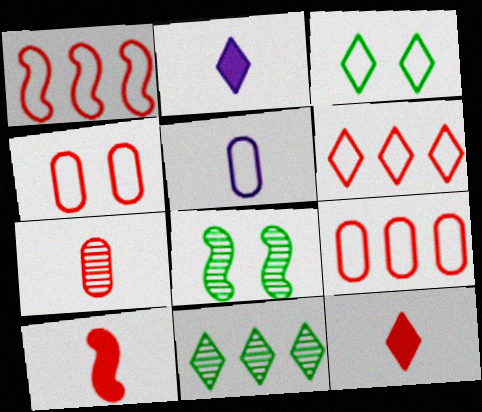[[1, 3, 5], 
[1, 6, 9], 
[2, 8, 9]]